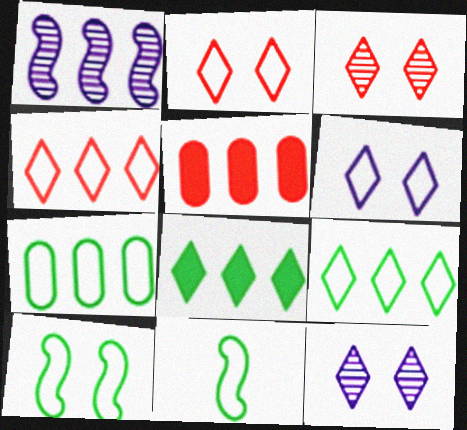[[1, 5, 9], 
[5, 11, 12]]